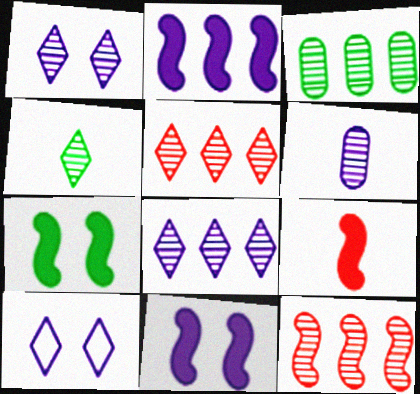[[1, 4, 5], 
[2, 6, 10], 
[2, 7, 9], 
[3, 8, 12], 
[3, 9, 10]]